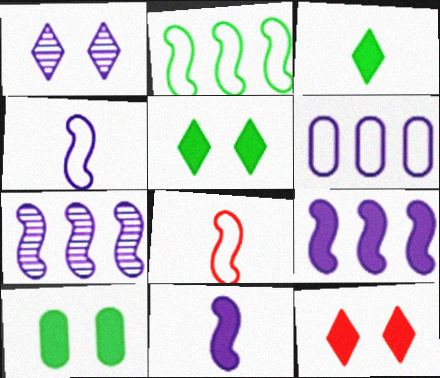[[1, 6, 11]]